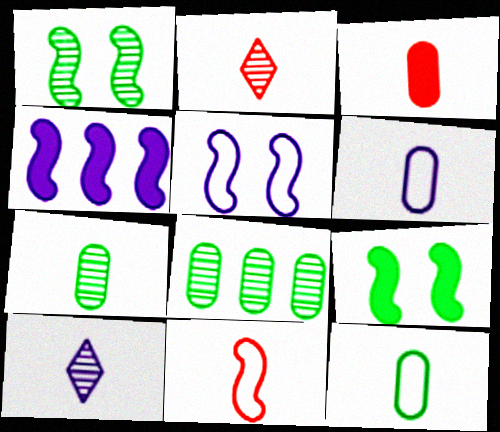[[1, 4, 11], 
[2, 3, 11], 
[3, 6, 7]]